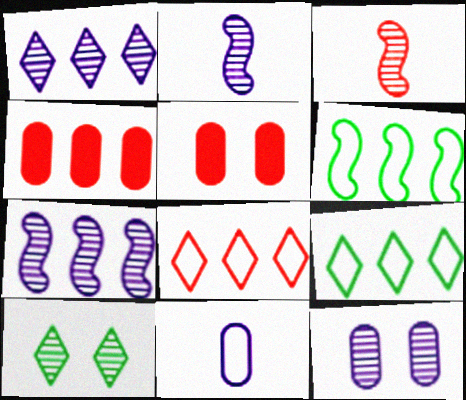[[1, 2, 12], 
[1, 4, 6], 
[2, 5, 9], 
[3, 5, 8], 
[4, 7, 9]]